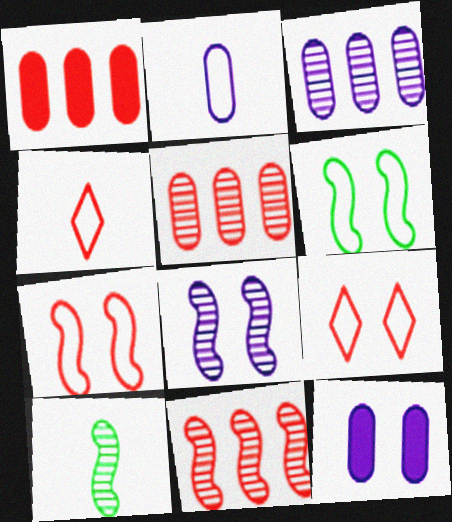[[2, 3, 12], 
[8, 10, 11]]